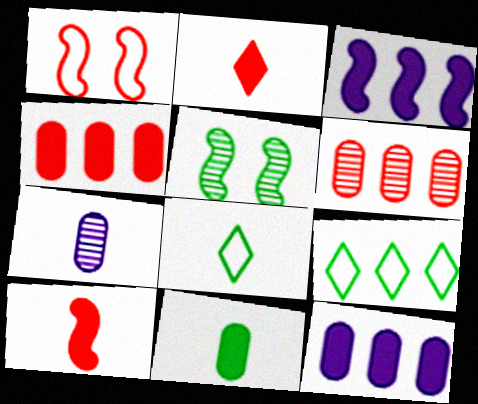[[1, 2, 6], 
[3, 6, 9], 
[5, 9, 11], 
[7, 8, 10]]